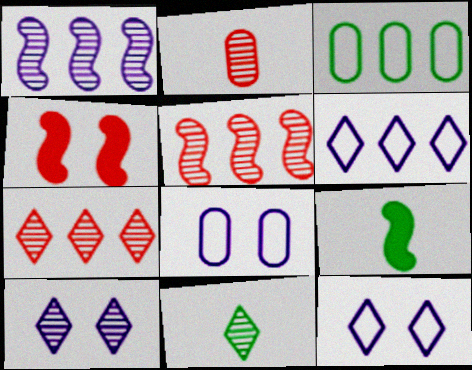[[7, 8, 9], 
[7, 10, 11]]